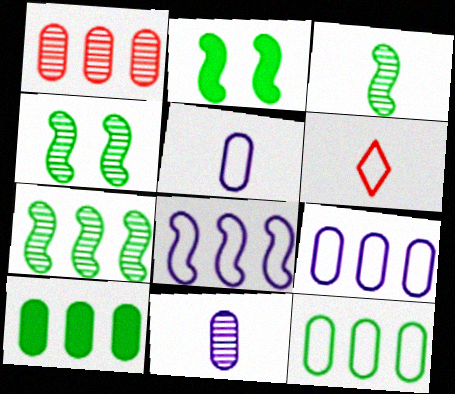[[1, 9, 10], 
[3, 4, 7]]